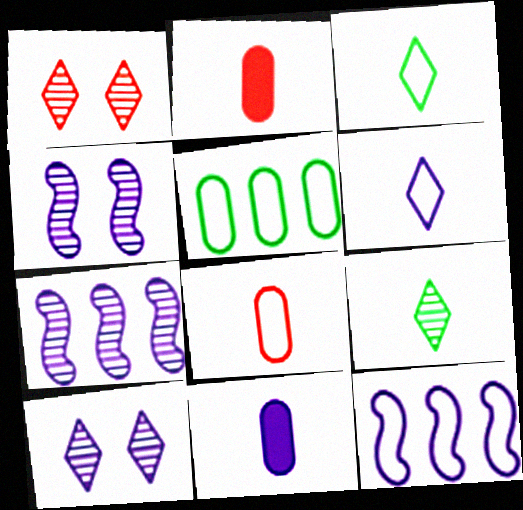[[10, 11, 12]]